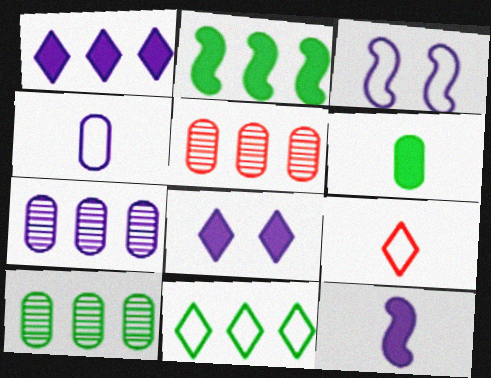[[2, 10, 11], 
[5, 7, 10]]